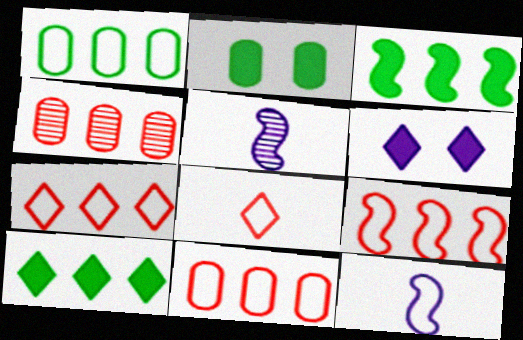[[2, 5, 7], 
[7, 9, 11]]